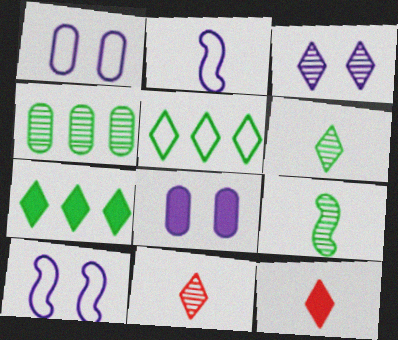[[3, 5, 12], 
[3, 8, 10], 
[4, 10, 12]]